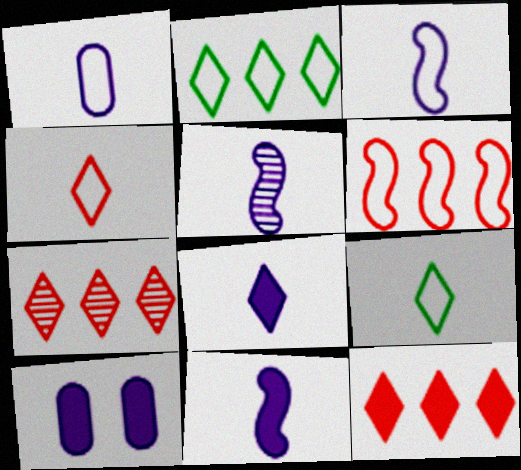[[1, 5, 8], 
[3, 5, 11]]